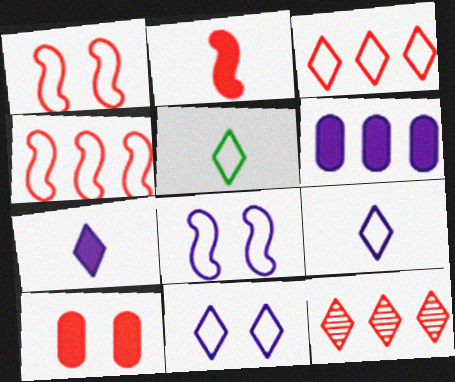[[3, 5, 11]]